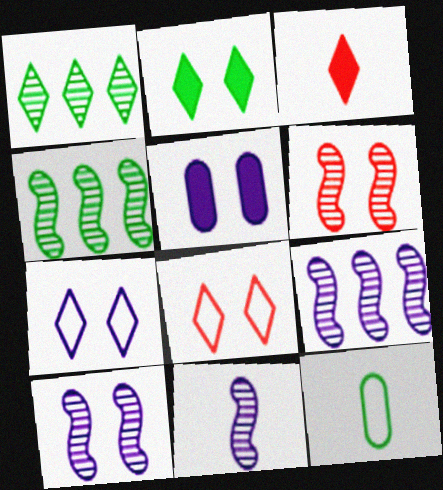[[1, 3, 7], 
[2, 4, 12], 
[3, 11, 12], 
[4, 6, 11], 
[5, 7, 10], 
[9, 10, 11]]